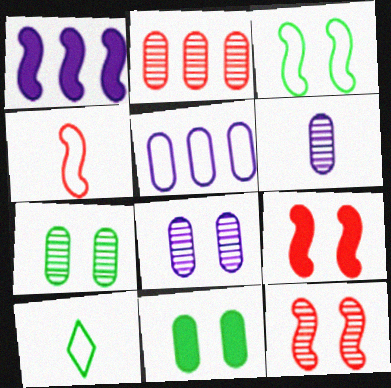[[2, 6, 7]]